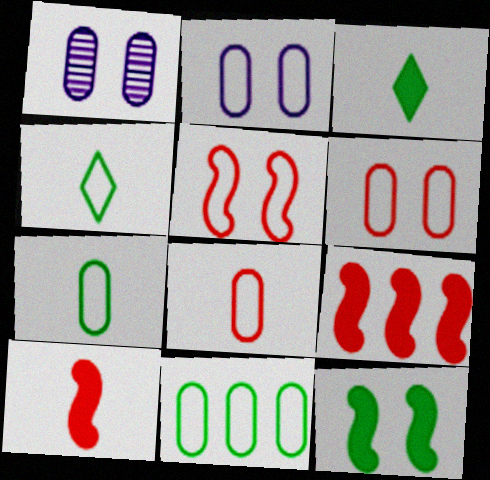[[1, 4, 9], 
[2, 8, 11]]